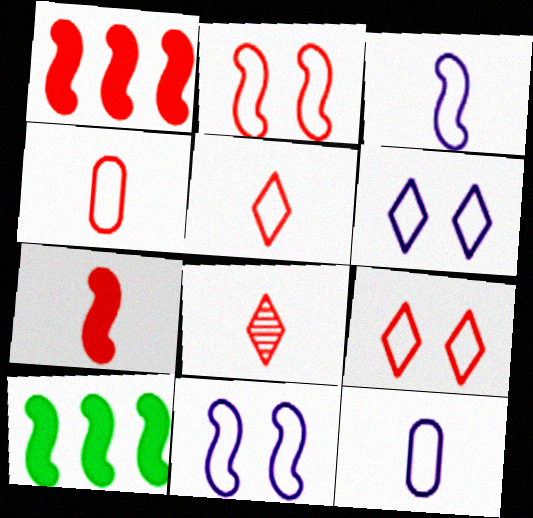[[4, 7, 8]]